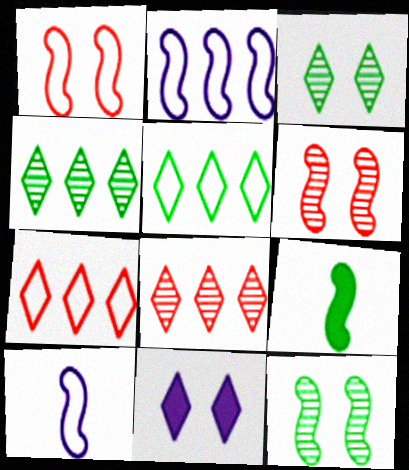[[2, 6, 9]]